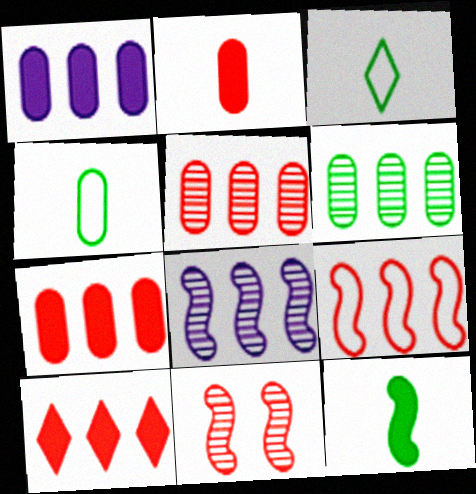[[1, 3, 11], 
[5, 9, 10]]